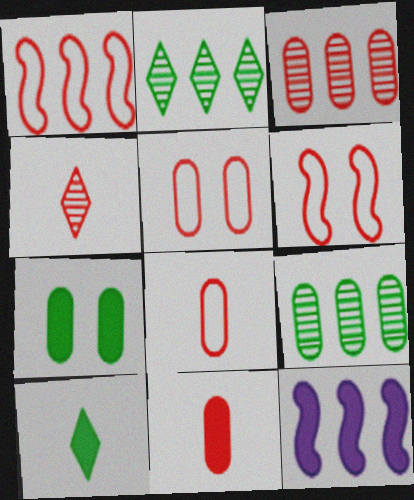[[3, 5, 11]]